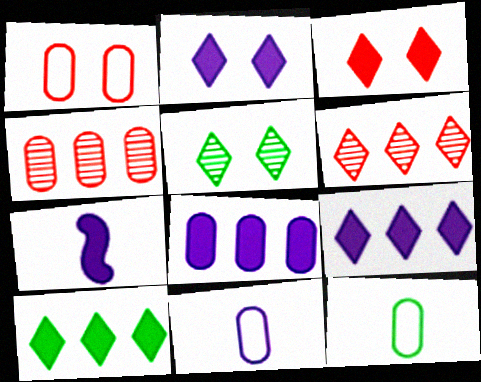[[2, 7, 8]]